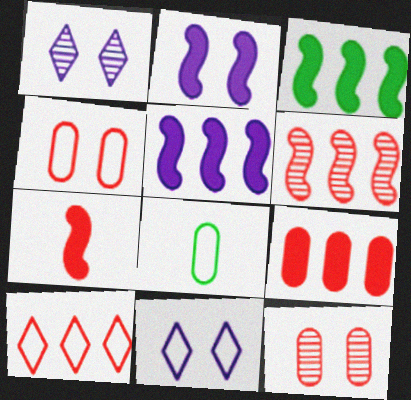[[2, 3, 7], 
[6, 9, 10], 
[7, 10, 12]]